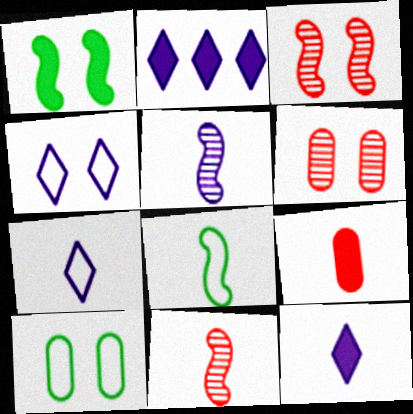[[1, 2, 9], 
[1, 4, 6], 
[2, 6, 8], 
[2, 10, 11]]